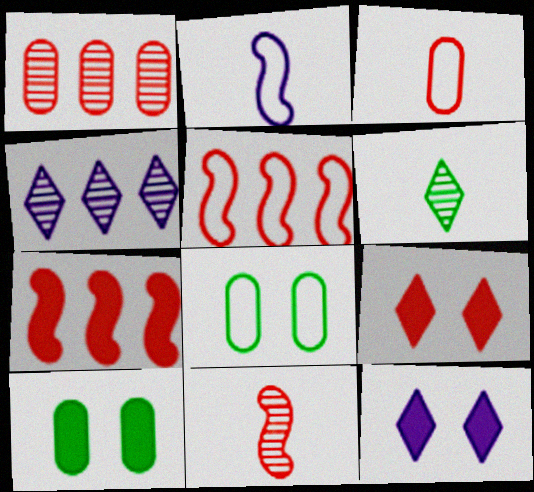[]